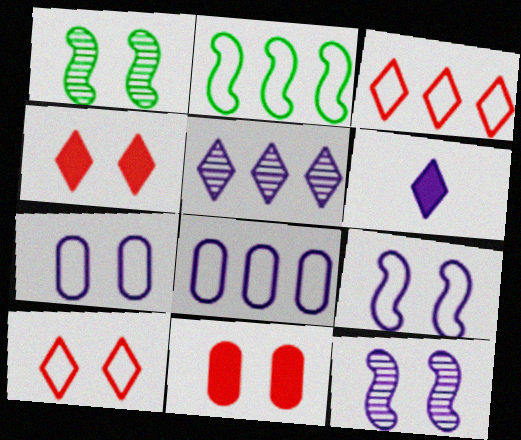[[1, 4, 7], 
[2, 3, 8], 
[6, 8, 12]]